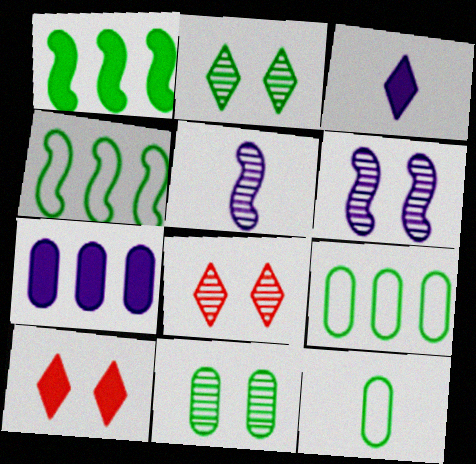[[1, 2, 12], 
[5, 9, 10], 
[6, 8, 11]]